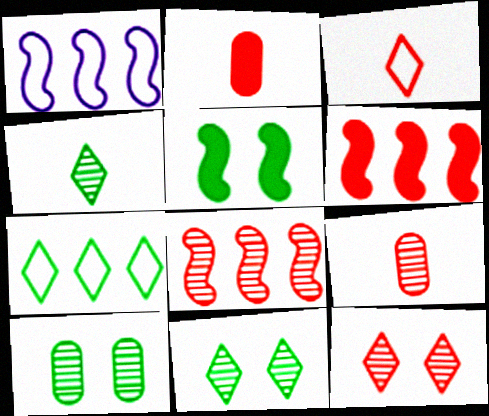[[1, 2, 11], 
[8, 9, 12]]